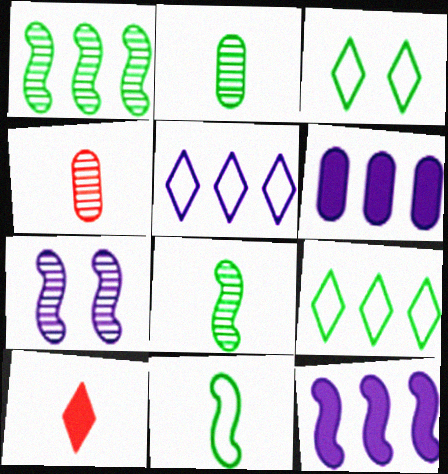[[3, 4, 12]]